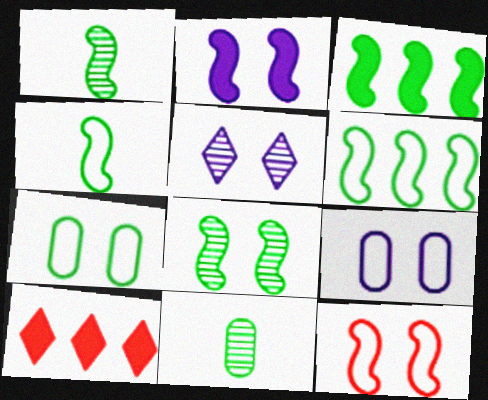[[1, 9, 10], 
[2, 5, 9], 
[2, 8, 12], 
[3, 4, 8]]